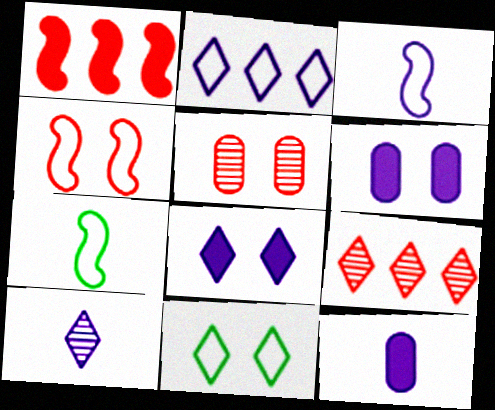[[2, 8, 10], 
[3, 10, 12], 
[6, 7, 9]]